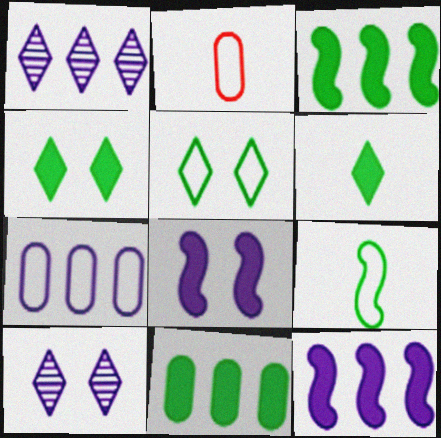[[1, 7, 12], 
[2, 3, 10]]